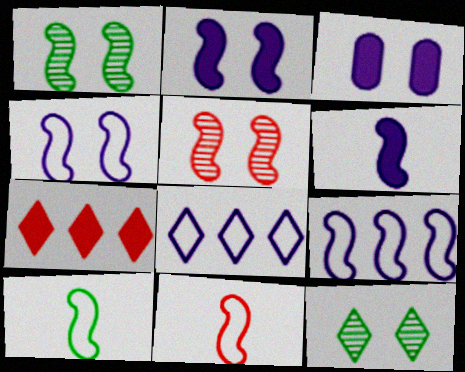[]